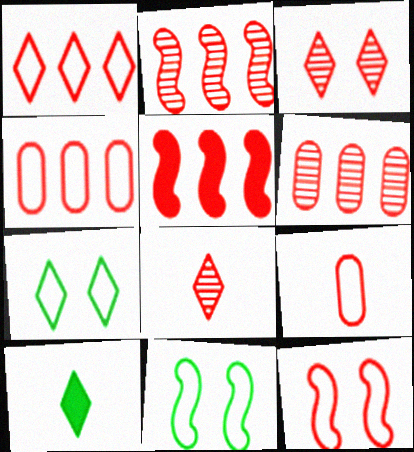[[1, 5, 6], 
[1, 9, 12], 
[3, 5, 9]]